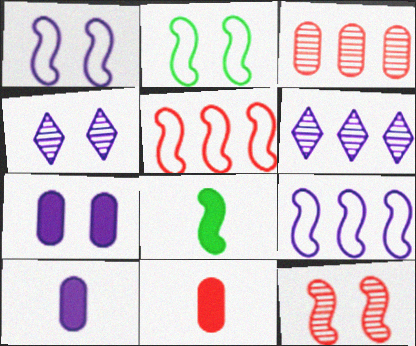[[1, 4, 7], 
[1, 6, 10], 
[2, 6, 11], 
[4, 9, 10], 
[8, 9, 12]]